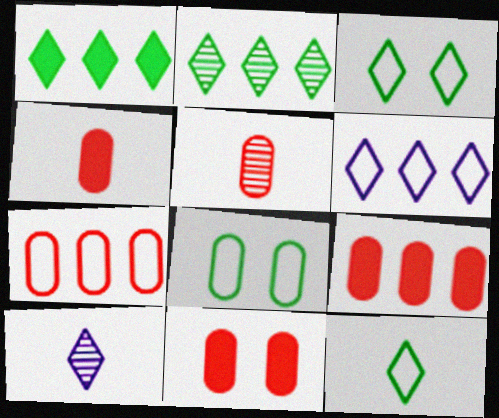[[4, 9, 11], 
[5, 7, 11]]